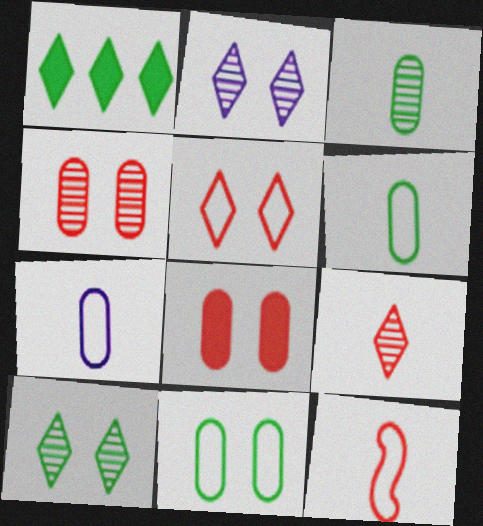[]